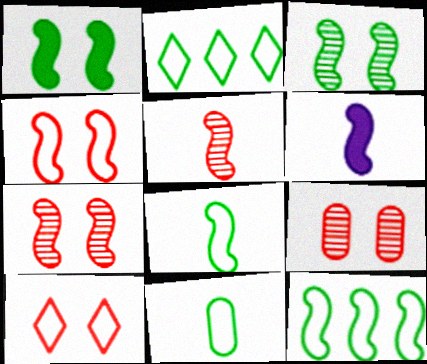[[2, 6, 9], 
[5, 6, 8], 
[6, 7, 12]]